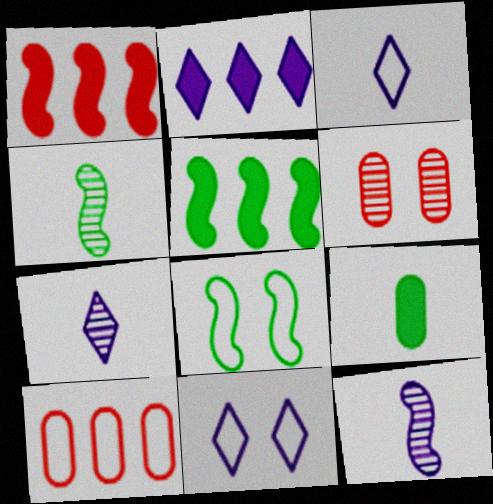[[1, 8, 12], 
[2, 7, 11], 
[3, 5, 6], 
[3, 8, 10], 
[4, 5, 8]]